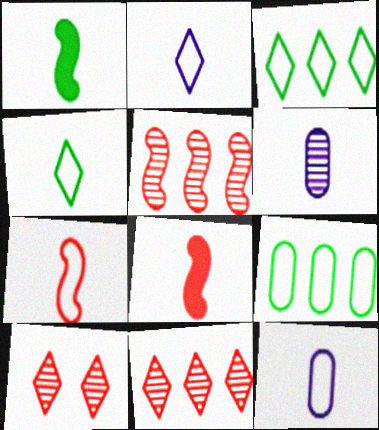[[4, 6, 8], 
[4, 7, 12]]